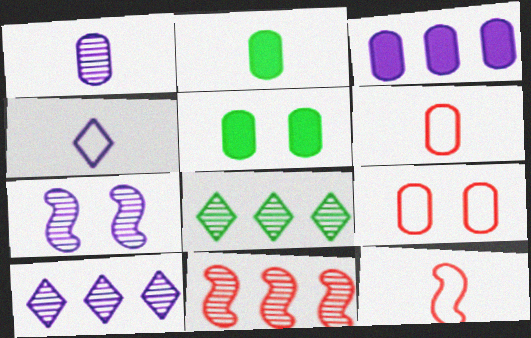[[1, 2, 6], 
[1, 7, 10], 
[3, 4, 7], 
[4, 5, 11], 
[5, 10, 12]]